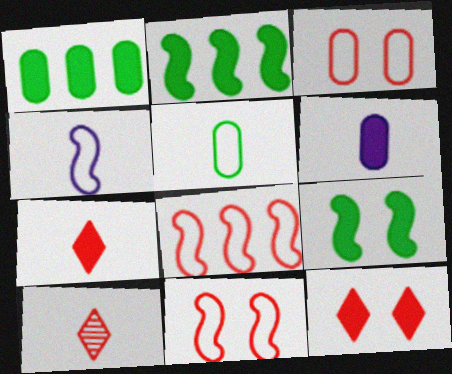[[2, 6, 12]]